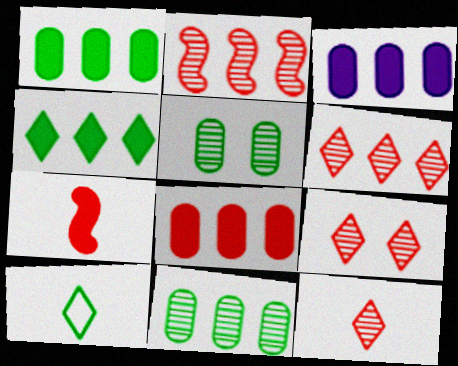[[1, 3, 8], 
[6, 9, 12]]